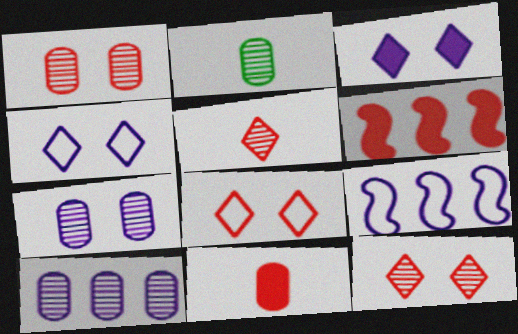[[1, 2, 10], 
[2, 4, 6]]